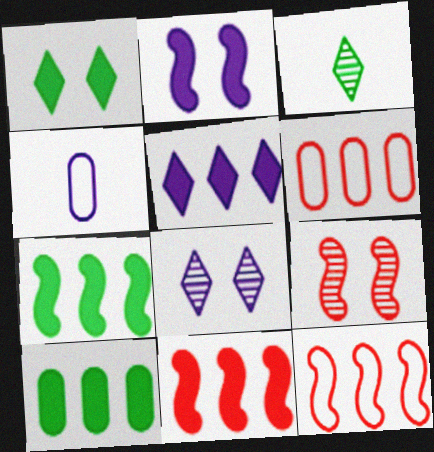[[2, 3, 6], 
[5, 10, 11]]